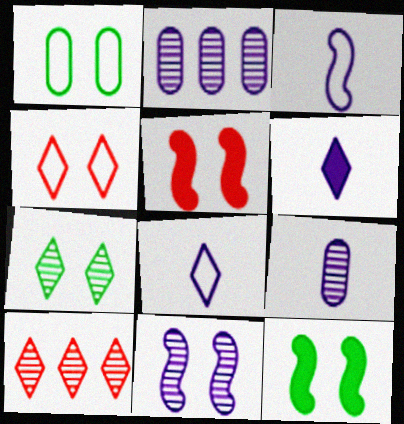[[1, 7, 12], 
[3, 6, 9]]